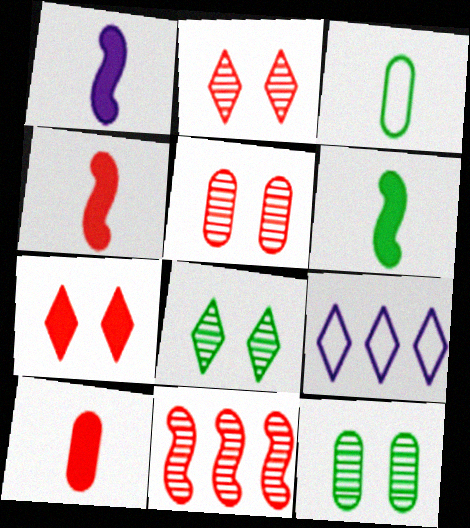[[1, 4, 6], 
[4, 9, 12], 
[5, 6, 9]]